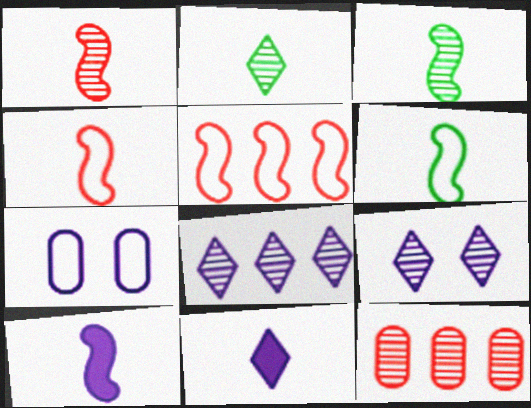[[1, 6, 10], 
[3, 4, 10], 
[3, 9, 12], 
[7, 8, 10]]